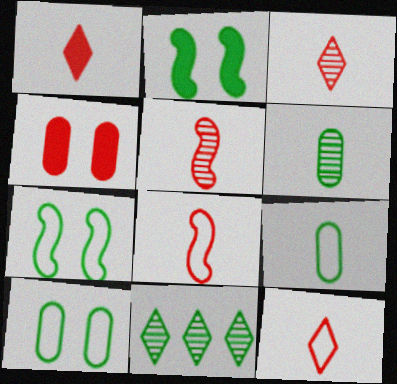[[1, 3, 12], 
[2, 9, 11]]